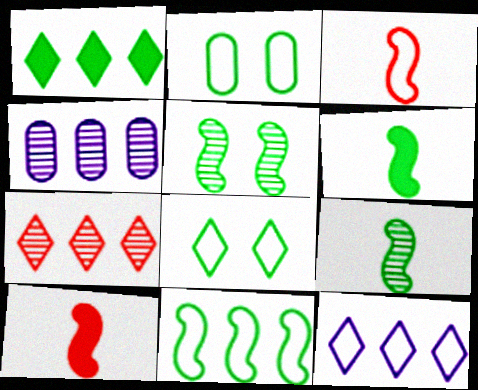[[1, 2, 9], 
[1, 7, 12], 
[2, 3, 12], 
[4, 8, 10], 
[5, 6, 11]]